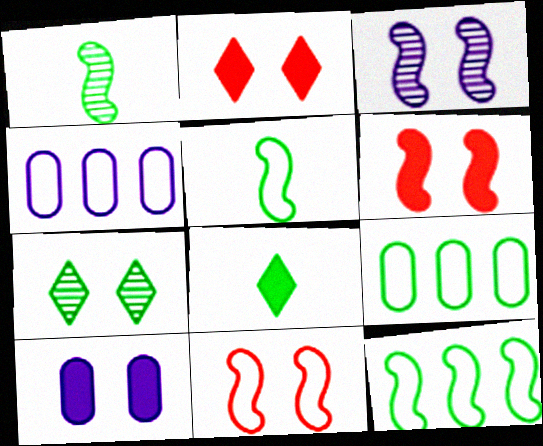[[1, 2, 4], 
[7, 10, 11]]